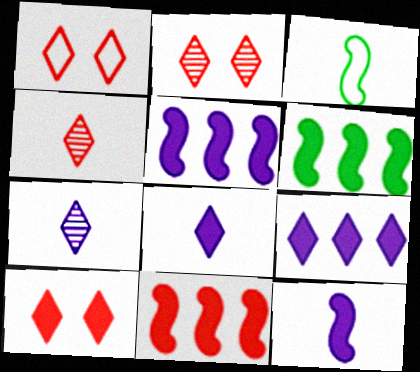[[1, 2, 10], 
[5, 6, 11]]